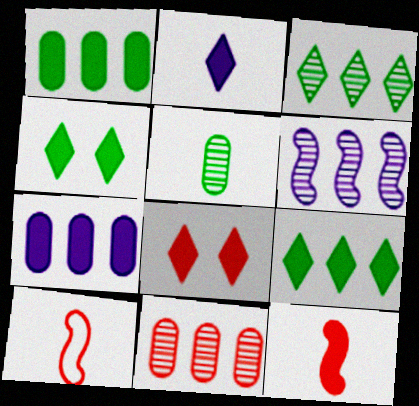[[2, 5, 10], 
[2, 8, 9], 
[3, 6, 11], 
[4, 7, 12], 
[8, 10, 11]]